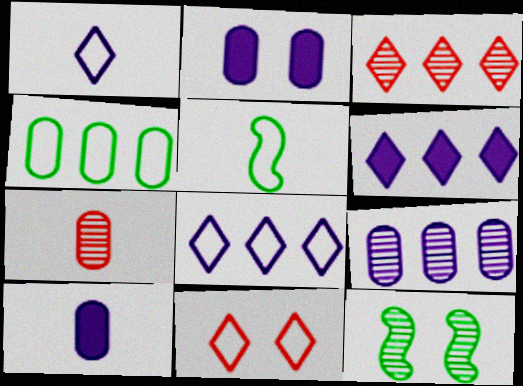[[2, 3, 5], 
[2, 4, 7], 
[2, 11, 12]]